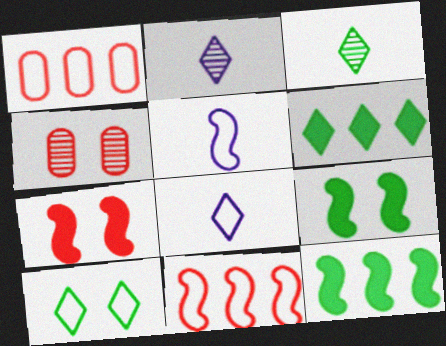[[1, 2, 9], 
[1, 5, 10], 
[3, 6, 10], 
[4, 5, 6], 
[4, 8, 12]]